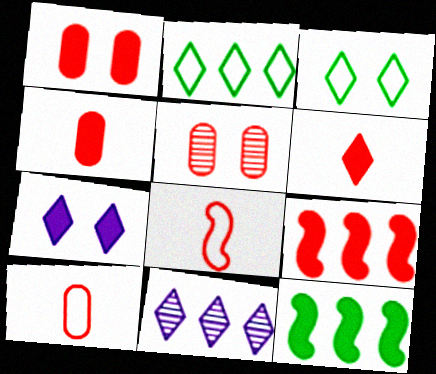[[1, 6, 9], 
[3, 6, 11], 
[4, 7, 12]]